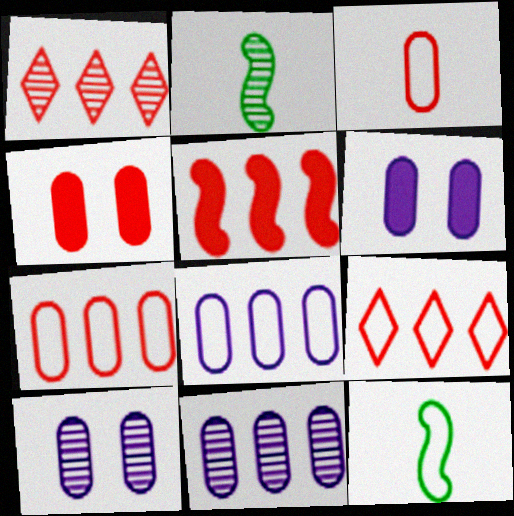[[1, 2, 10], 
[1, 5, 7], 
[1, 6, 12], 
[2, 6, 9]]